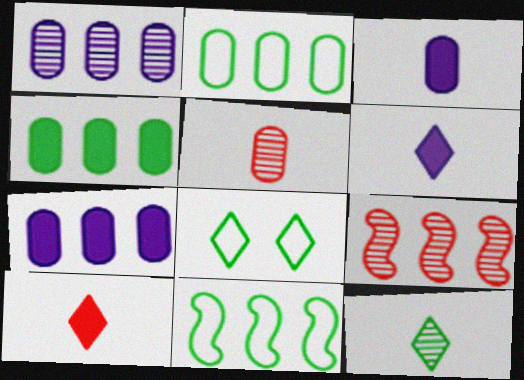[[3, 8, 9]]